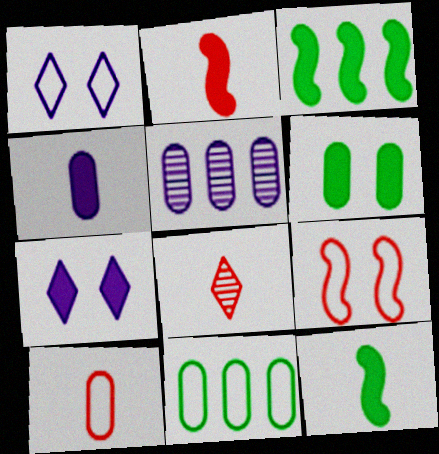[[2, 8, 10], 
[5, 6, 10]]